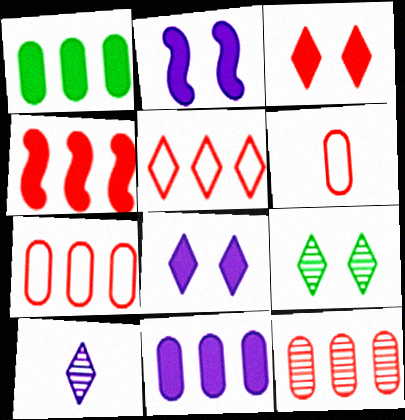[[4, 5, 12]]